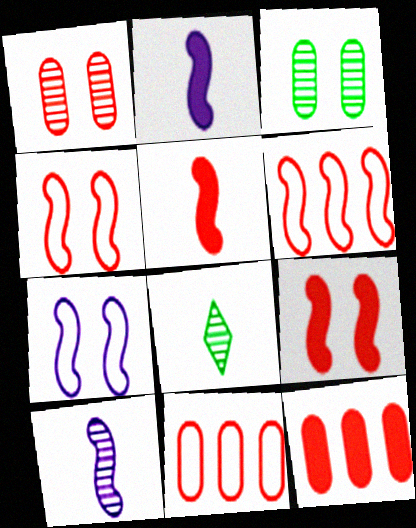[[7, 8, 12]]